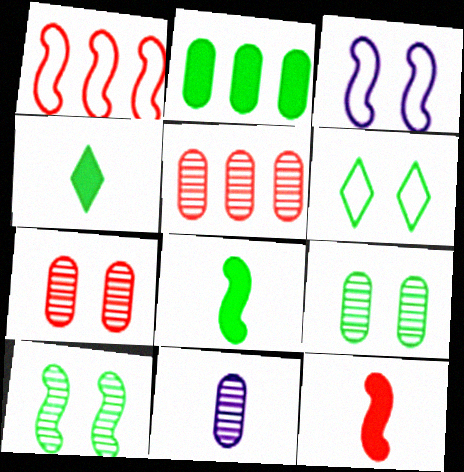[[3, 4, 5], 
[5, 9, 11]]